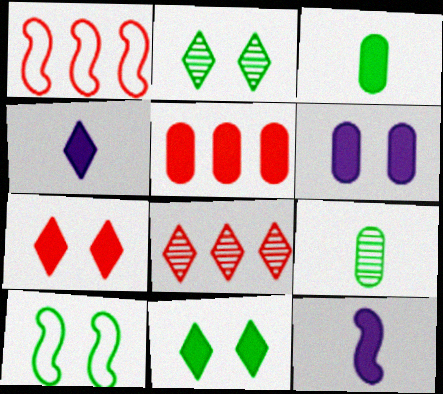[[1, 5, 8], 
[3, 5, 6], 
[5, 11, 12]]